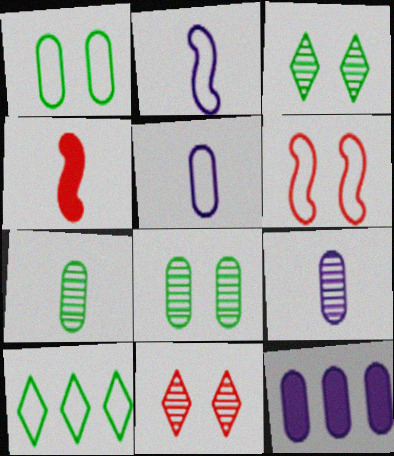[[5, 6, 10]]